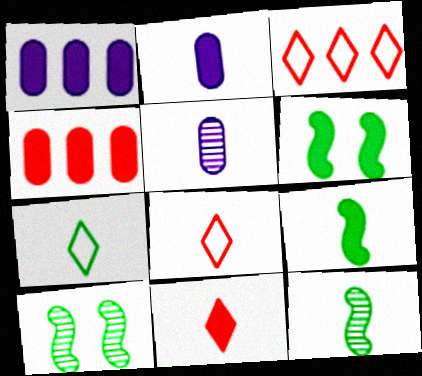[[1, 6, 11], 
[1, 8, 10], 
[2, 3, 10], 
[2, 8, 12], 
[2, 9, 11], 
[3, 5, 6], 
[5, 8, 9]]